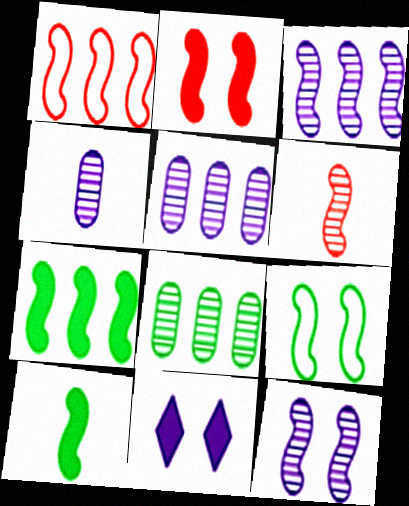[[1, 2, 6], 
[1, 3, 7], 
[1, 10, 12], 
[2, 9, 12]]